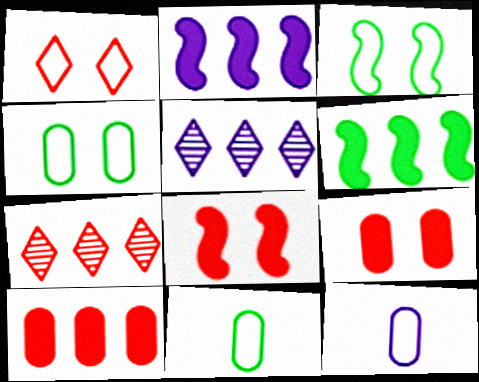[[5, 8, 11]]